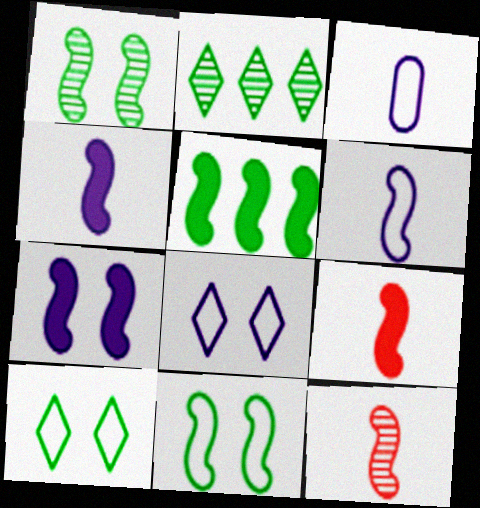[[5, 7, 9]]